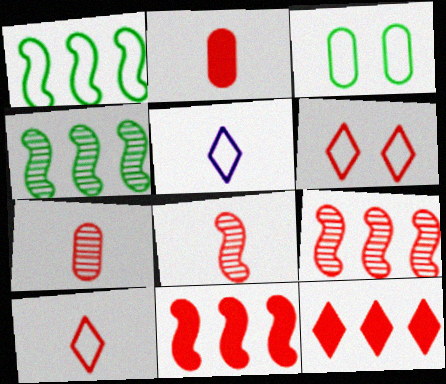[[2, 6, 9], 
[2, 8, 10], 
[6, 7, 11]]